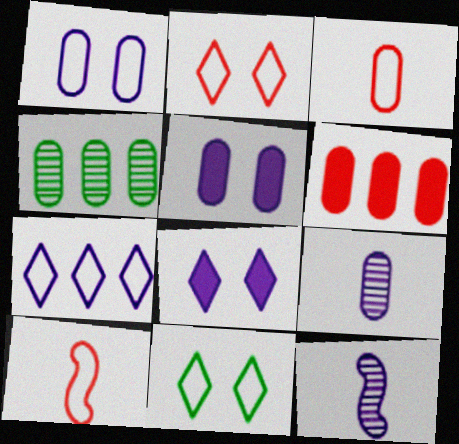[[3, 4, 5], 
[4, 8, 10], 
[5, 7, 12], 
[6, 11, 12]]